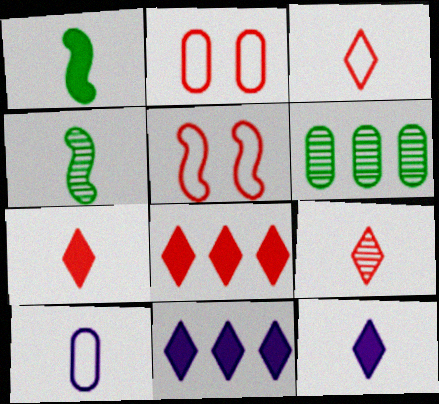[[1, 9, 10], 
[2, 4, 11], 
[3, 7, 9], 
[4, 7, 10], 
[5, 6, 12]]